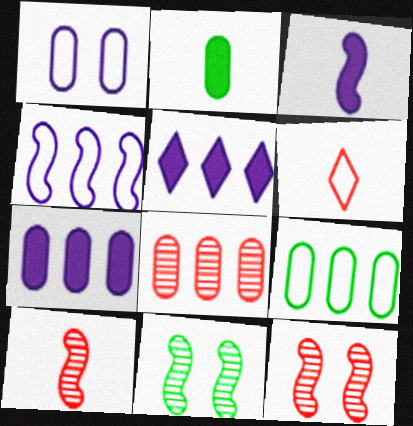[[1, 2, 8], 
[6, 7, 11], 
[7, 8, 9]]